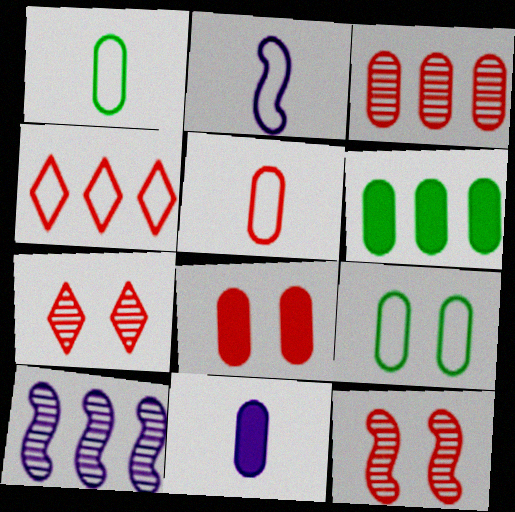[[2, 4, 9], 
[2, 6, 7], 
[3, 5, 8], 
[3, 9, 11], 
[4, 6, 10], 
[6, 8, 11]]